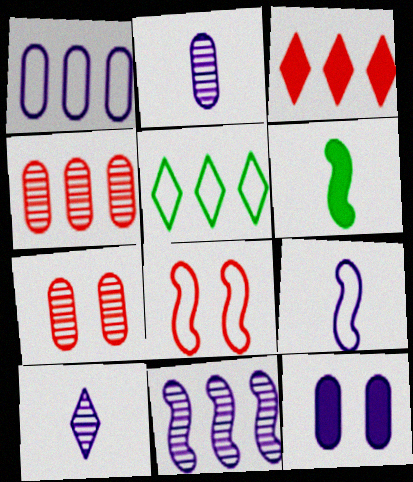[[1, 2, 12], 
[3, 6, 12], 
[6, 8, 11]]